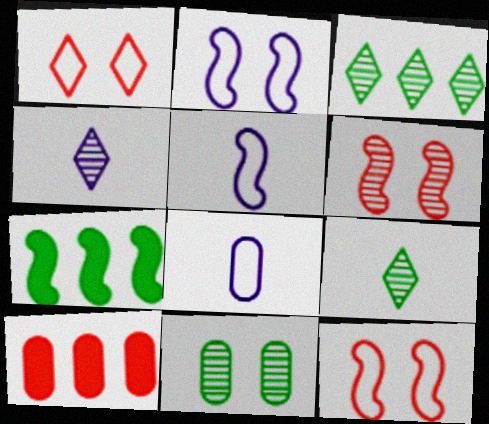[[2, 9, 10], 
[5, 6, 7], 
[8, 10, 11]]